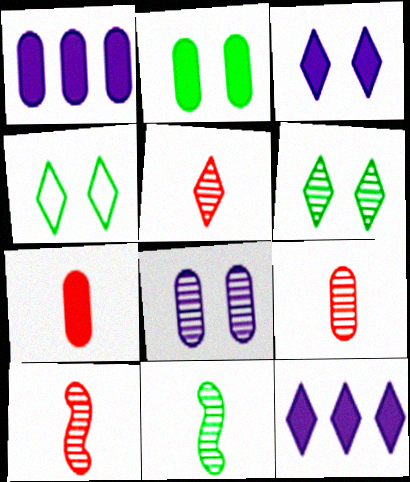[[1, 2, 7], 
[1, 4, 10], 
[4, 5, 12], 
[5, 9, 10]]